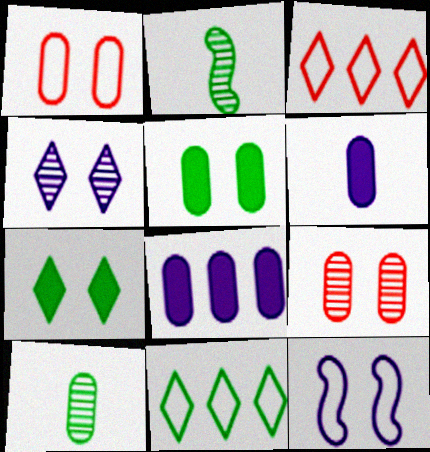[[1, 8, 10], 
[2, 5, 11], 
[7, 9, 12]]